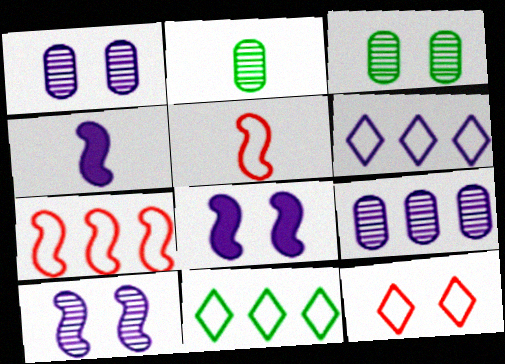[[1, 4, 6], 
[3, 8, 12]]